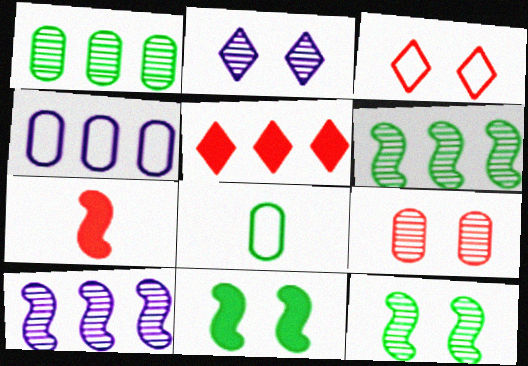[[2, 9, 12], 
[4, 5, 6]]